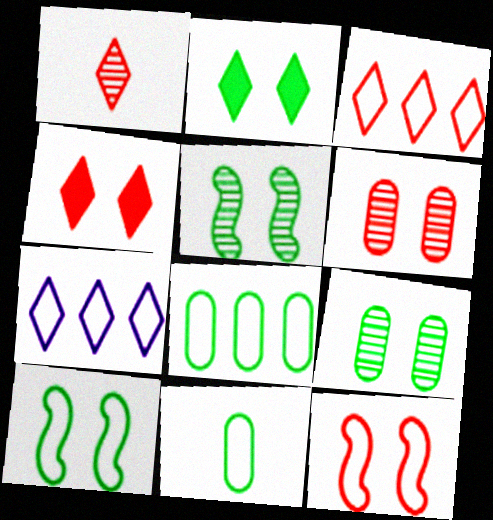[[1, 2, 7], 
[1, 3, 4], 
[2, 9, 10], 
[4, 6, 12], 
[7, 11, 12]]